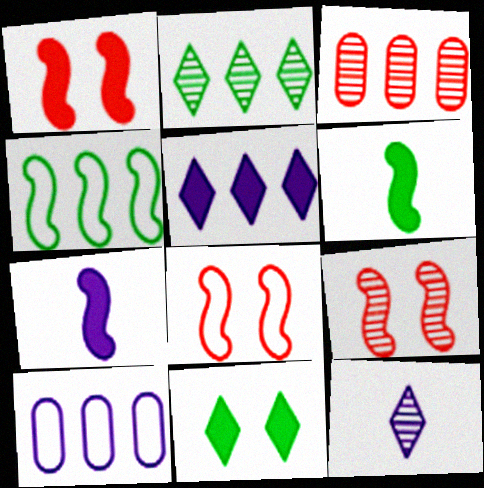[[1, 8, 9], 
[3, 4, 5], 
[4, 7, 9]]